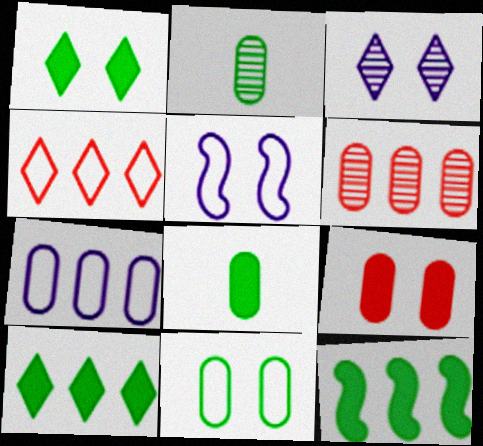[[1, 8, 12], 
[2, 7, 9]]